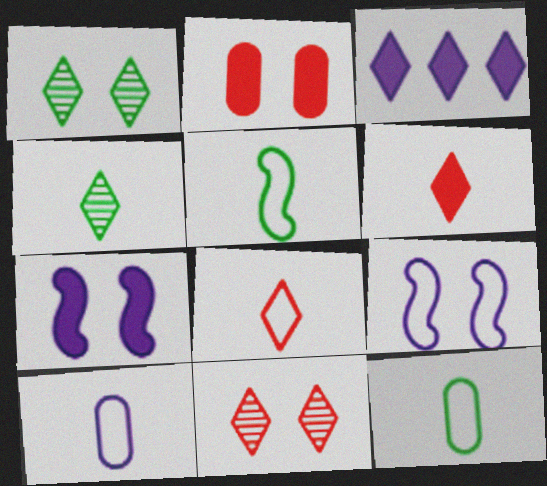[[1, 2, 9], 
[1, 3, 8], 
[5, 8, 10]]